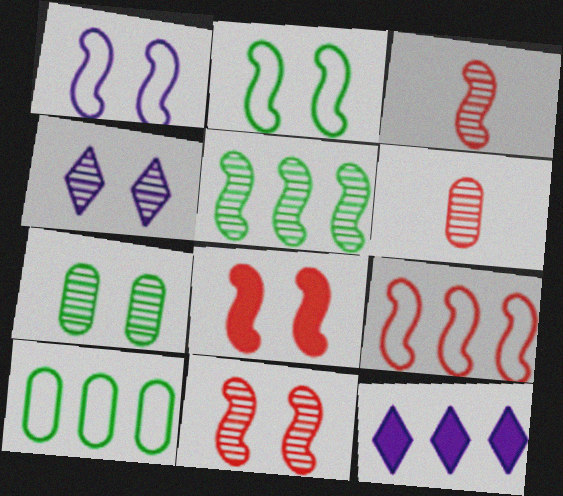[[2, 6, 12], 
[3, 8, 9], 
[4, 5, 6], 
[4, 7, 11]]